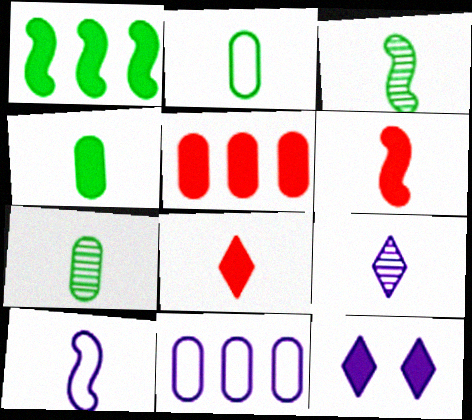[[2, 4, 7], 
[2, 6, 9], 
[3, 6, 10], 
[7, 8, 10]]